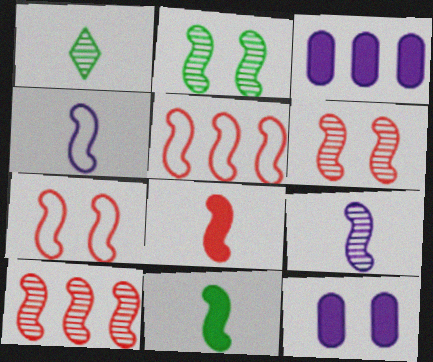[[1, 3, 7], 
[1, 5, 12], 
[2, 9, 10], 
[5, 6, 8], 
[7, 8, 10]]